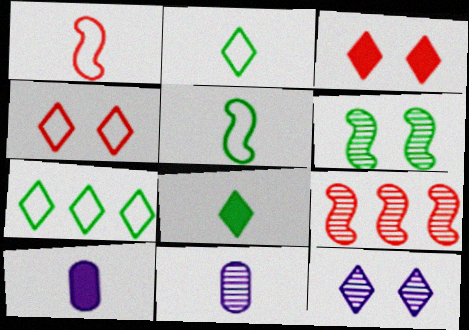[[1, 8, 11]]